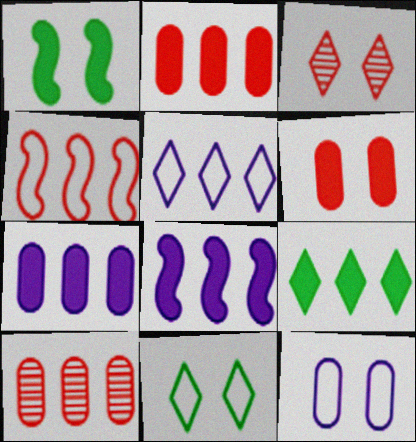[[1, 3, 12], 
[2, 8, 9]]